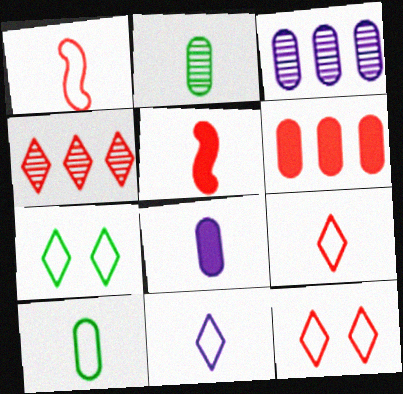[[1, 10, 11], 
[2, 5, 11], 
[3, 5, 7]]